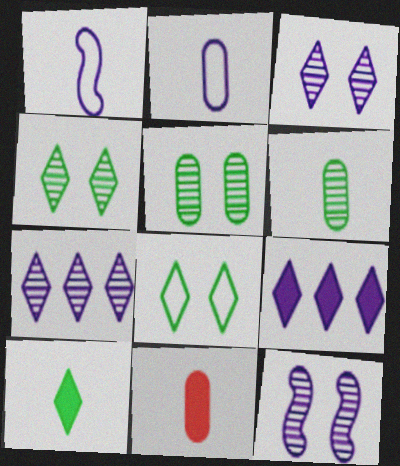[[2, 6, 11], 
[2, 9, 12]]